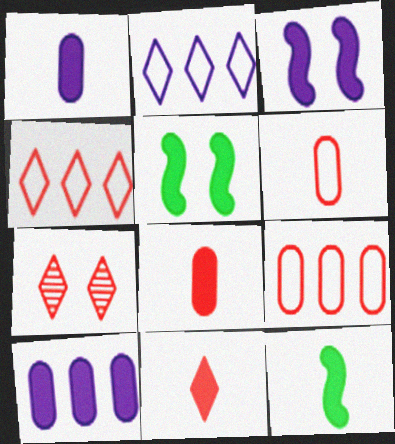[[1, 11, 12], 
[4, 7, 11], 
[5, 10, 11]]